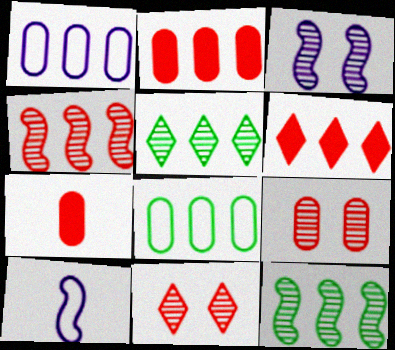[[1, 6, 12]]